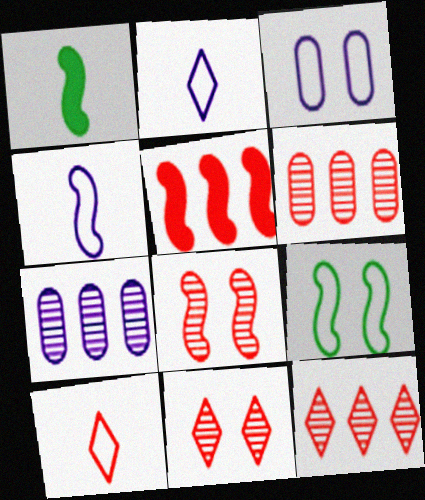[[1, 3, 12]]